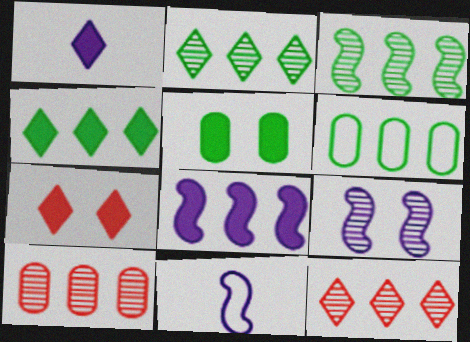[[1, 4, 7], 
[3, 4, 6], 
[5, 11, 12], 
[6, 8, 12], 
[8, 9, 11]]